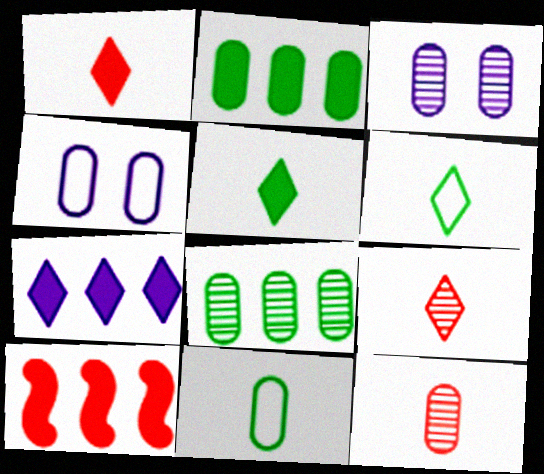[[2, 4, 12], 
[2, 7, 10], 
[3, 6, 10], 
[3, 8, 12]]